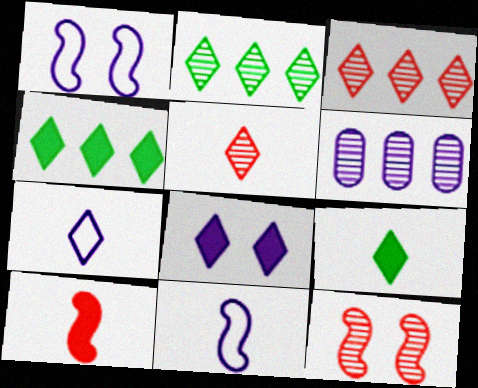[[5, 7, 9], 
[6, 8, 11]]